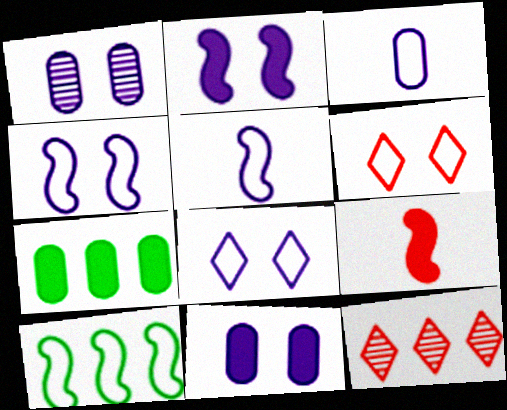[[1, 2, 8], 
[3, 6, 10]]